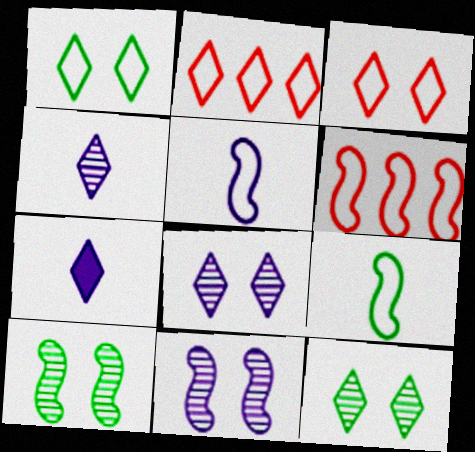[[2, 7, 12]]